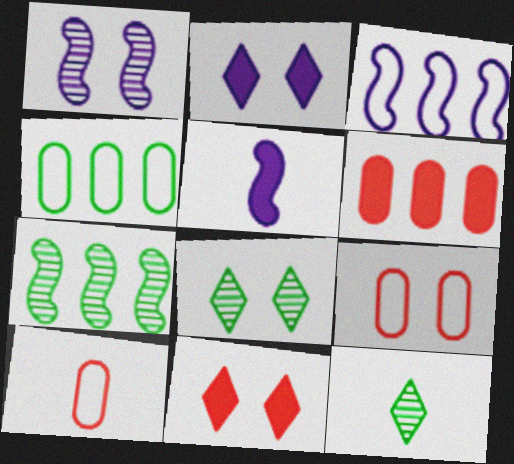[[1, 3, 5], 
[2, 7, 10], 
[5, 10, 12]]